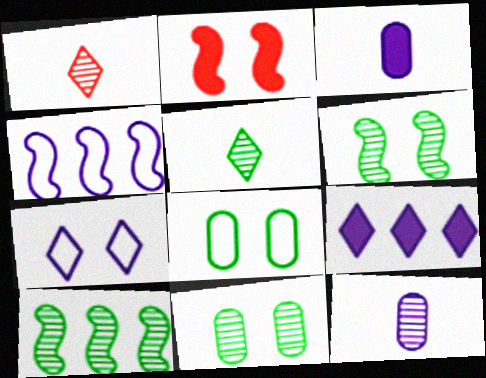[[2, 7, 11], 
[5, 10, 11]]